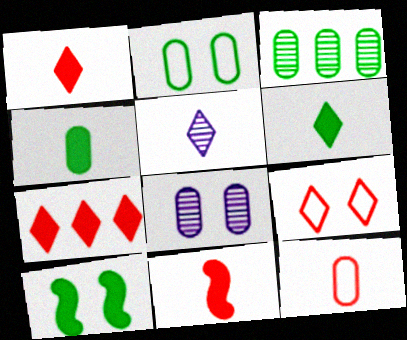[[2, 3, 4], 
[8, 9, 10]]